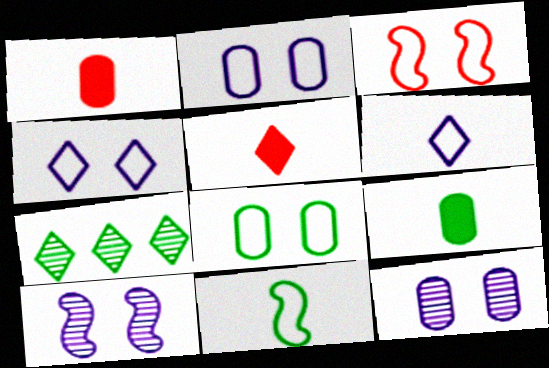[[3, 4, 8], 
[4, 5, 7]]